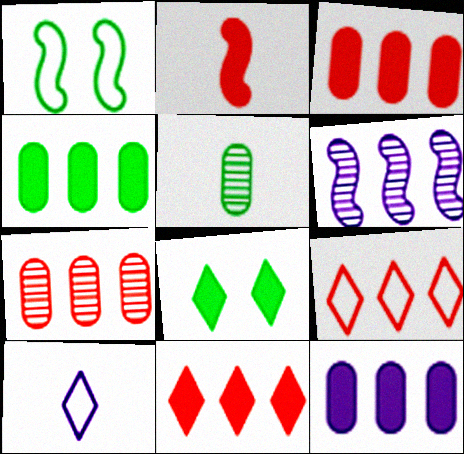[[1, 2, 6], 
[2, 5, 10], 
[2, 8, 12], 
[3, 4, 12], 
[4, 6, 9]]